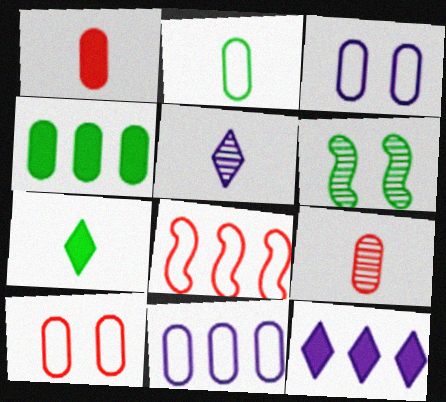[[2, 10, 11], 
[3, 4, 9]]